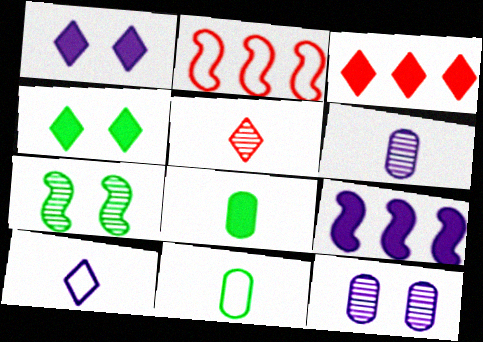[[2, 4, 6], 
[9, 10, 12]]